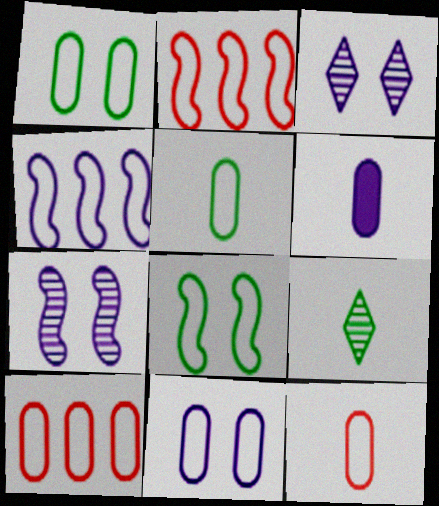[[3, 4, 6], 
[5, 10, 11]]